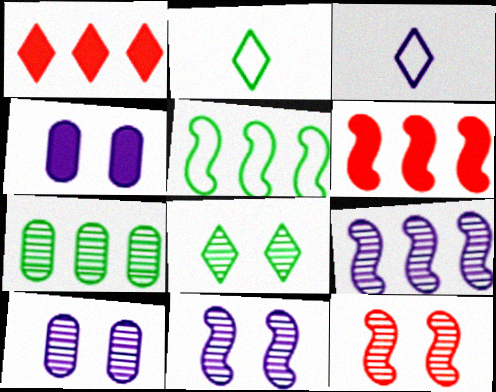[[1, 3, 8], 
[2, 6, 10], 
[3, 4, 9], 
[5, 6, 9], 
[8, 10, 12]]